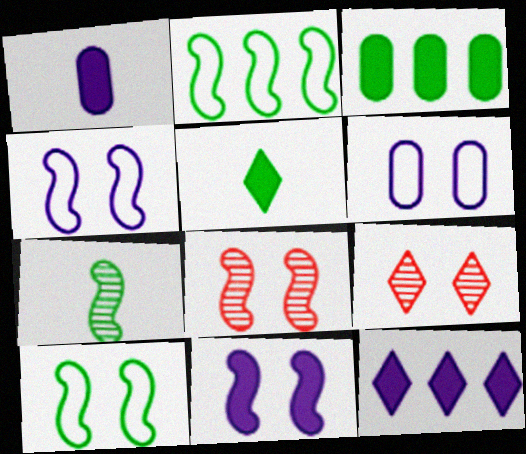[[1, 2, 9], 
[1, 11, 12], 
[8, 10, 11]]